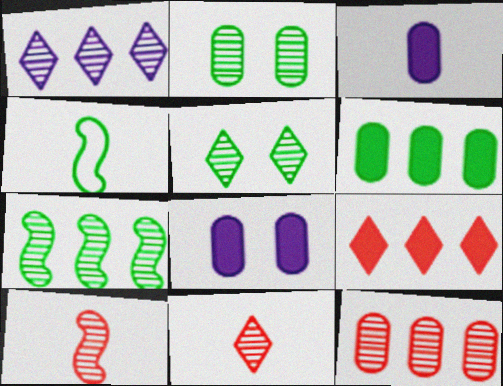[[1, 2, 10], 
[1, 5, 11], 
[1, 7, 12], 
[3, 4, 11], 
[4, 5, 6]]